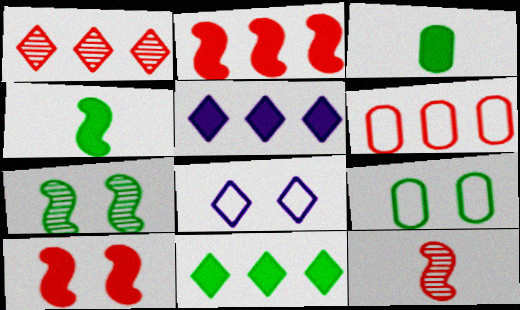[[1, 2, 6], 
[3, 5, 10], 
[5, 9, 12]]